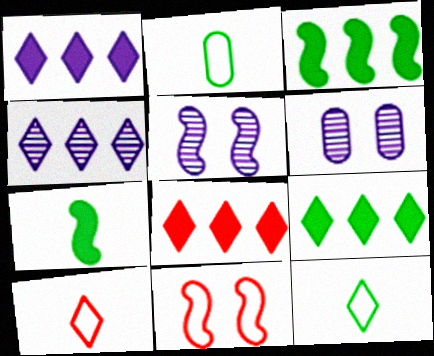[[1, 8, 9], 
[2, 5, 8], 
[3, 6, 10]]